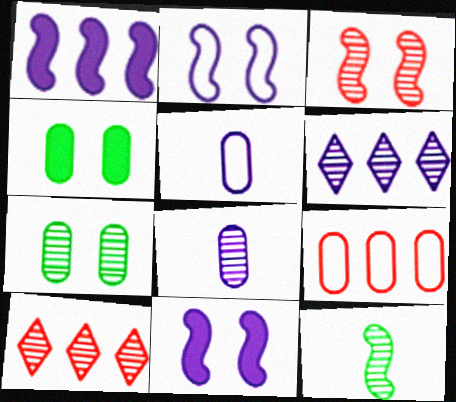[[4, 8, 9], 
[5, 6, 11]]